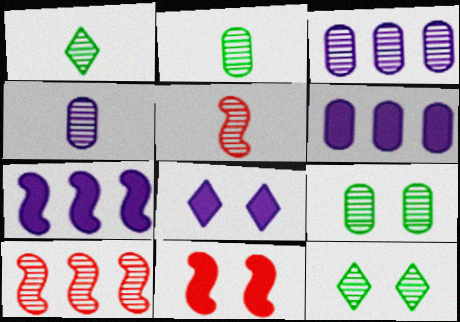[[1, 4, 5], 
[3, 5, 12], 
[4, 10, 12]]